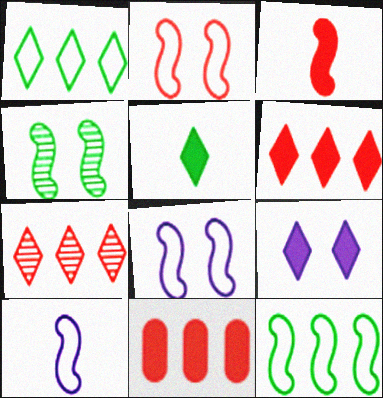[[2, 10, 12], 
[5, 6, 9]]